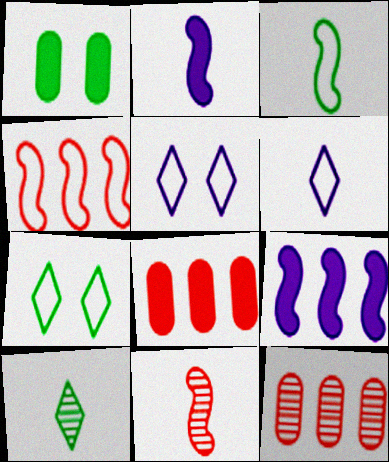[[2, 3, 11], 
[2, 7, 12]]